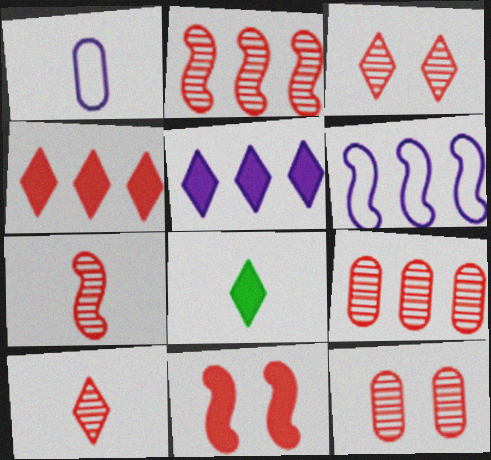[[1, 7, 8], 
[2, 10, 12], 
[3, 7, 9], 
[6, 8, 12]]